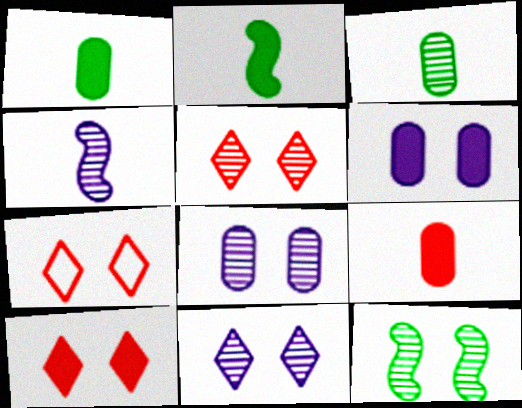[[5, 7, 10], 
[5, 8, 12], 
[6, 7, 12]]